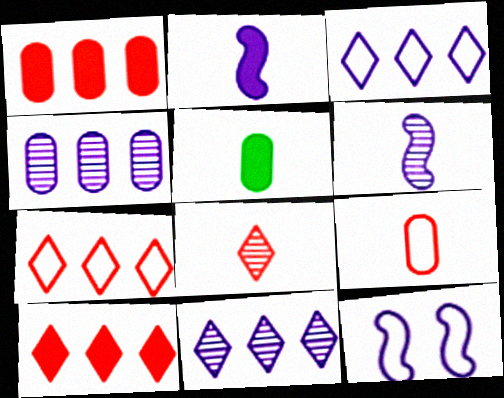[]